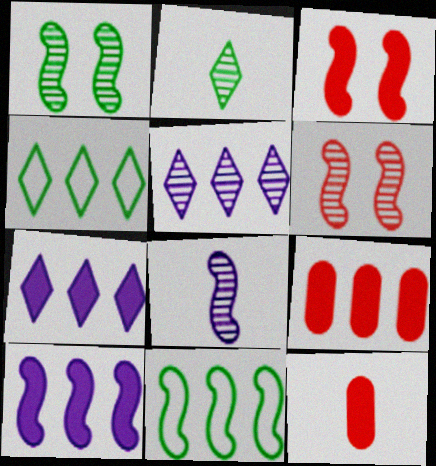[[3, 8, 11], 
[5, 9, 11]]